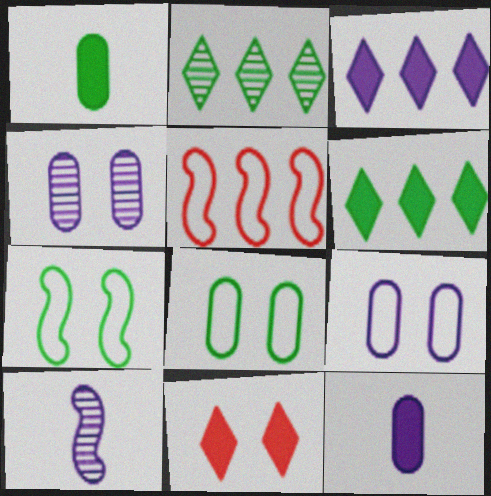[[1, 2, 7], 
[3, 9, 10], 
[4, 7, 11]]